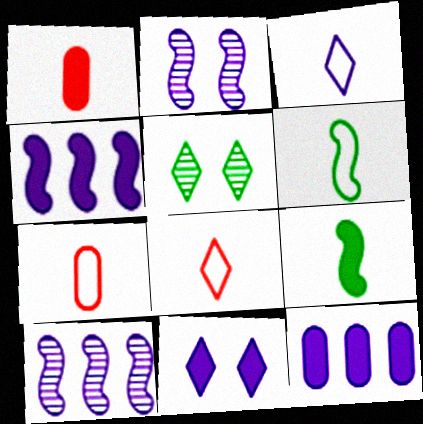[[2, 3, 12], 
[3, 6, 7], 
[4, 5, 7]]